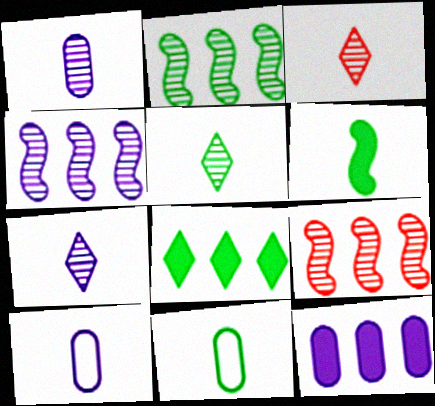[[2, 4, 9], 
[3, 5, 7], 
[3, 6, 10], 
[5, 6, 11]]